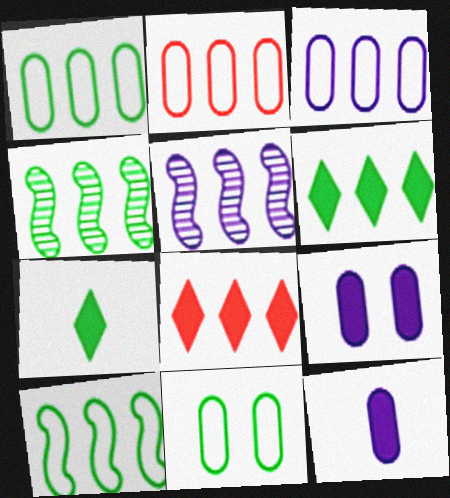[[1, 2, 3], 
[1, 4, 6], 
[1, 5, 8], 
[2, 5, 6], 
[3, 4, 8], 
[4, 7, 11]]